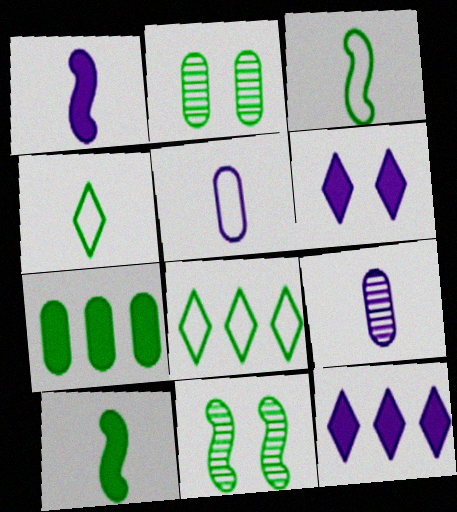[[2, 8, 10], 
[4, 7, 11]]